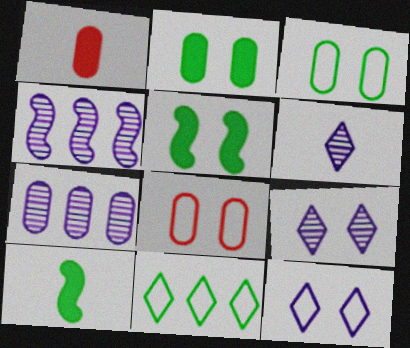[[1, 3, 7], 
[5, 8, 9]]